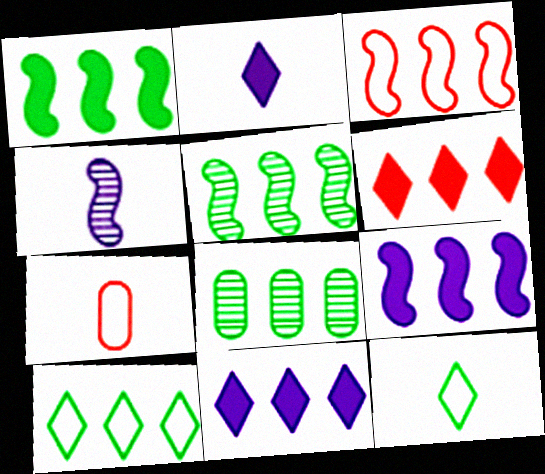[[1, 8, 10], 
[3, 5, 9], 
[3, 8, 11]]